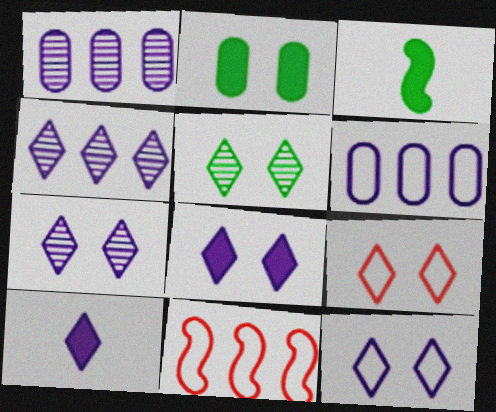[[1, 3, 9], 
[4, 10, 12], 
[5, 8, 9], 
[7, 8, 12]]